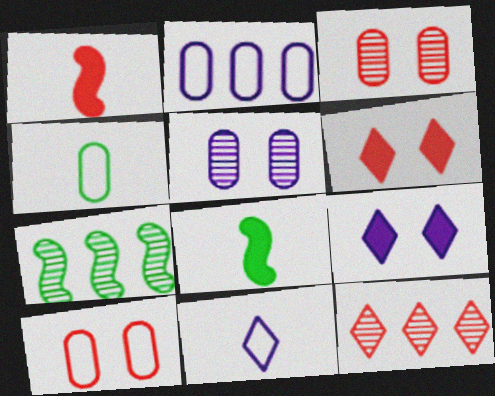[[1, 10, 12], 
[2, 4, 10]]